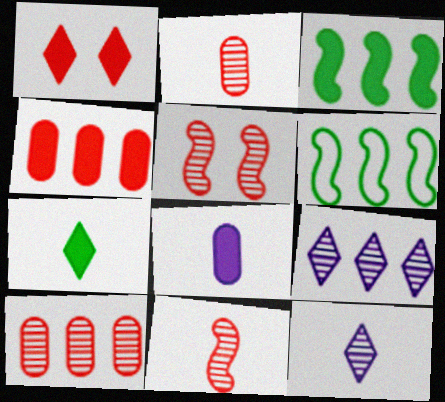[[1, 3, 8], 
[4, 6, 9]]